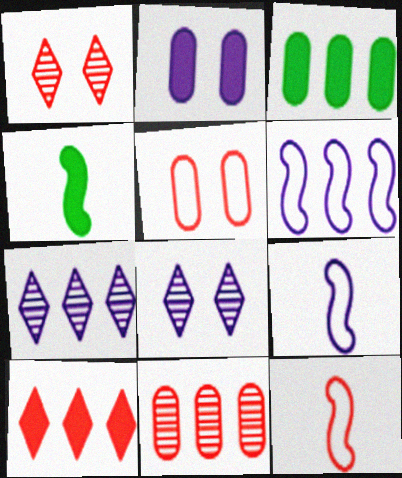[[1, 3, 9], 
[2, 4, 10], 
[2, 7, 9], 
[3, 8, 12], 
[4, 5, 7]]